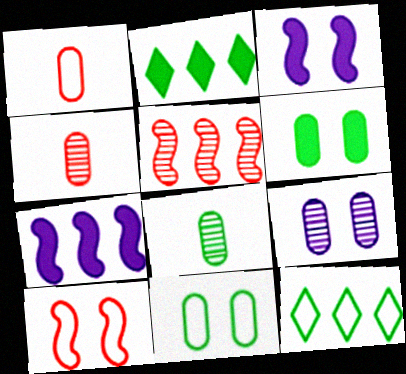[[3, 4, 12]]